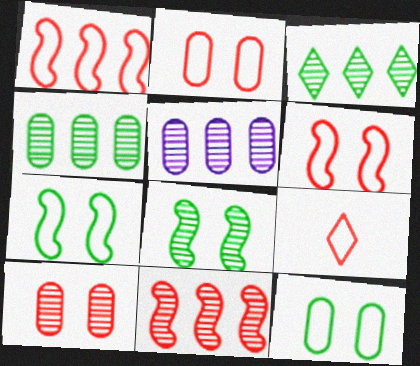[[1, 2, 9], 
[3, 5, 11]]